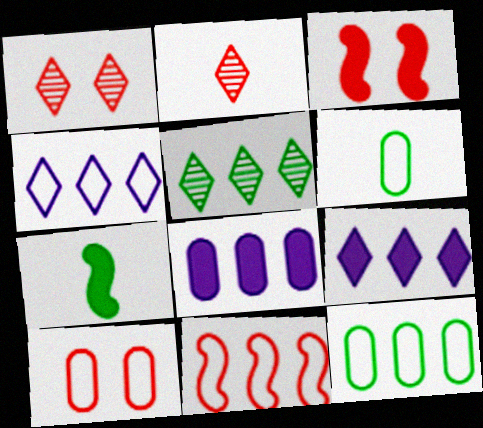[[1, 3, 10], 
[4, 11, 12], 
[5, 8, 11]]